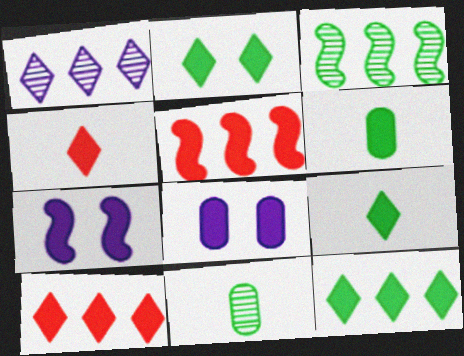[[2, 9, 12], 
[5, 8, 9], 
[6, 7, 10]]